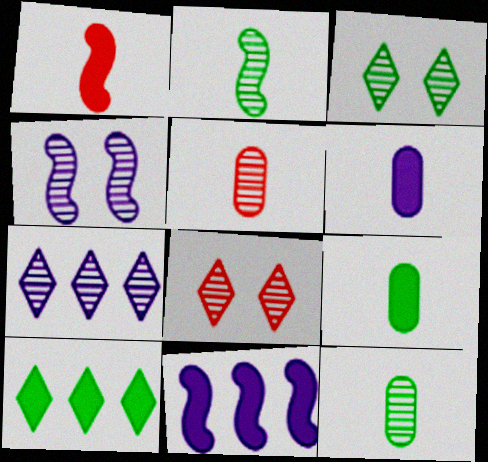[]